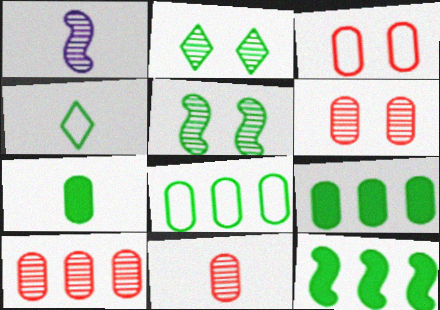[[1, 2, 10], 
[4, 5, 9], 
[6, 10, 11]]